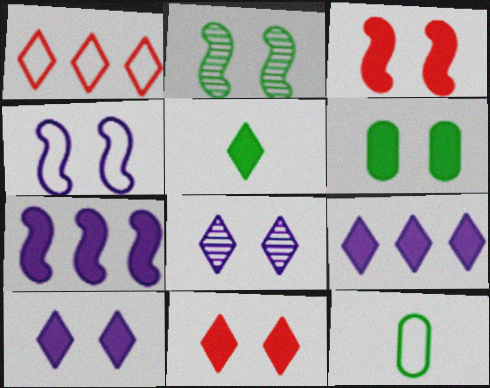[[1, 4, 12], 
[1, 5, 8], 
[2, 3, 4], 
[3, 6, 10], 
[5, 9, 11]]